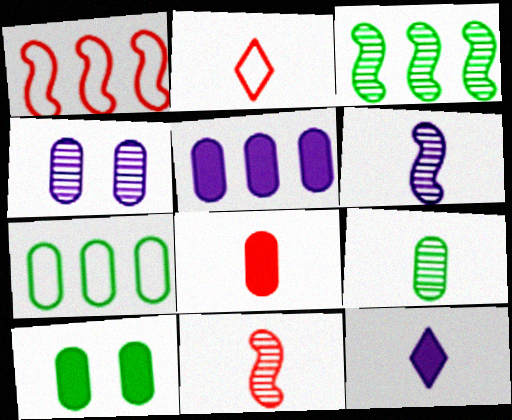[[2, 8, 11], 
[4, 7, 8], 
[5, 8, 10], 
[7, 9, 10]]